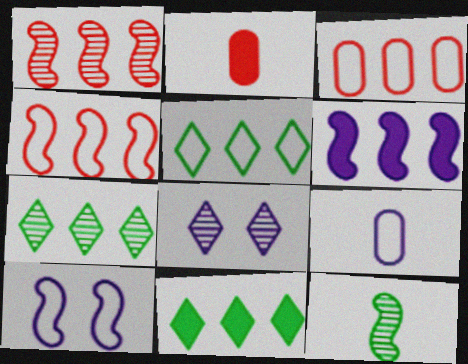[[2, 7, 10], 
[3, 6, 7], 
[5, 7, 11], 
[6, 8, 9]]